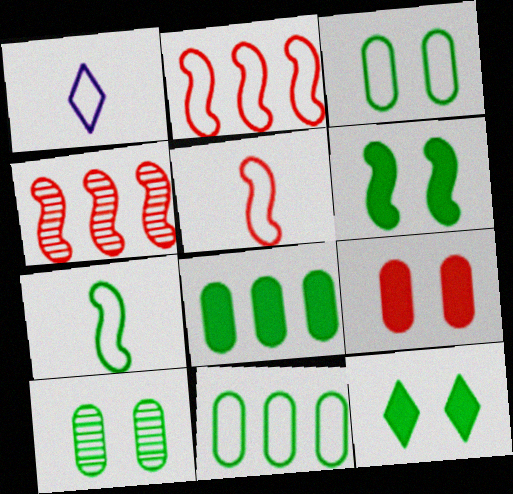[[1, 2, 3]]